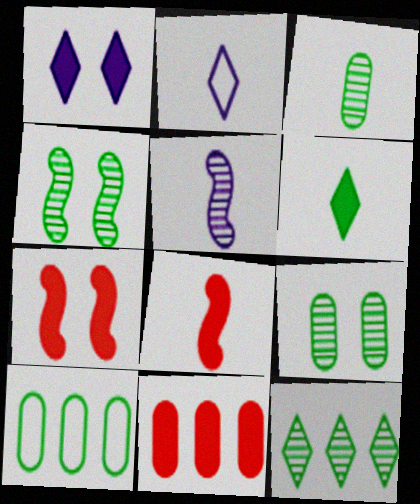[[2, 3, 8], 
[2, 4, 11], 
[3, 4, 12], 
[4, 6, 10]]